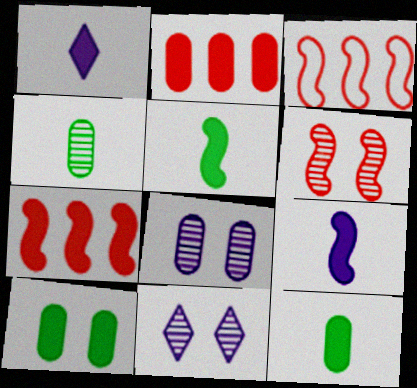[[1, 7, 10], 
[3, 11, 12]]